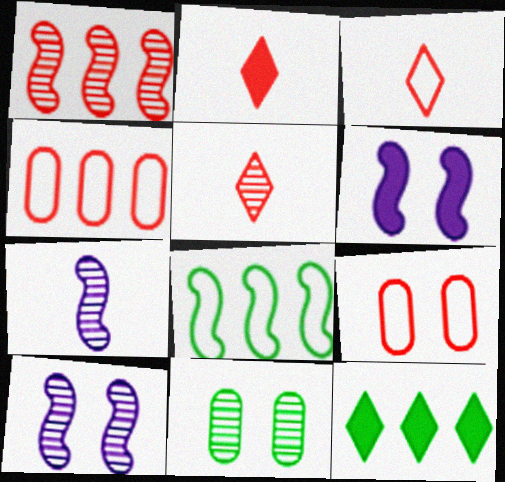[[1, 2, 9], 
[2, 3, 5], 
[7, 9, 12]]